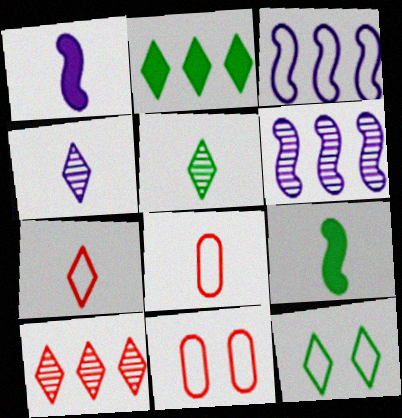[[1, 5, 8], 
[2, 5, 12], 
[3, 8, 12], 
[4, 8, 9]]